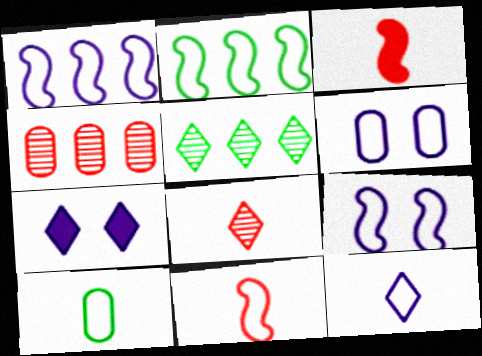[[1, 6, 12], 
[2, 9, 11], 
[3, 5, 6], 
[10, 11, 12]]